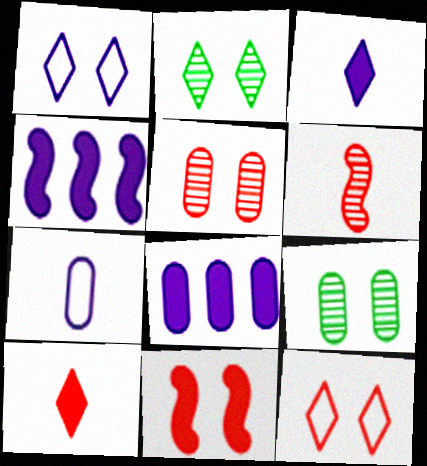[[1, 9, 11], 
[5, 11, 12]]